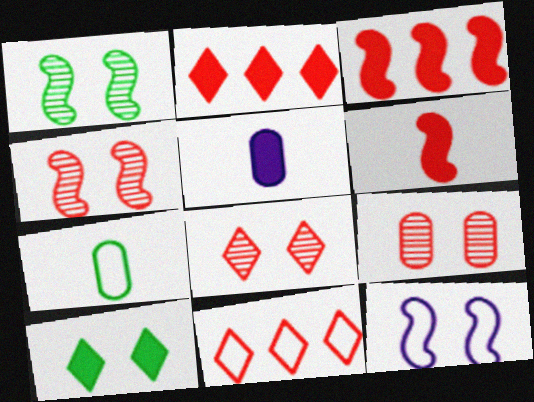[[1, 5, 11], 
[3, 5, 10], 
[4, 8, 9], 
[6, 9, 11], 
[7, 11, 12], 
[9, 10, 12]]